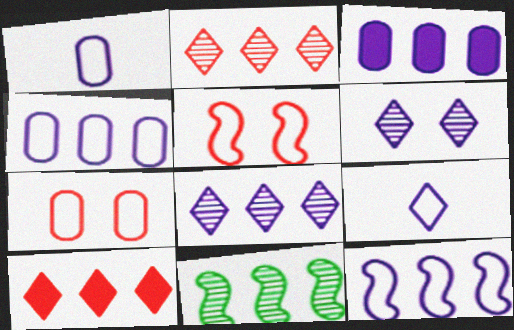[[3, 8, 12], 
[4, 10, 11]]